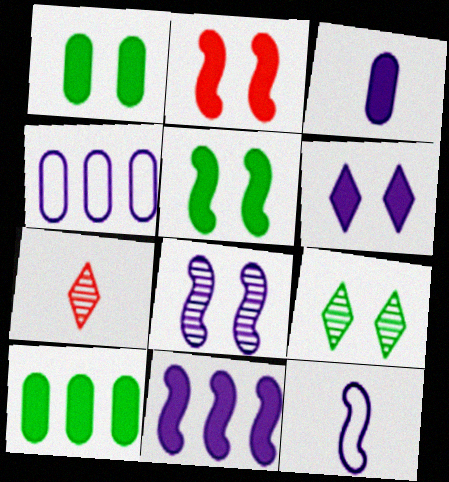[[1, 2, 6], 
[3, 6, 11], 
[4, 5, 7], 
[8, 11, 12]]